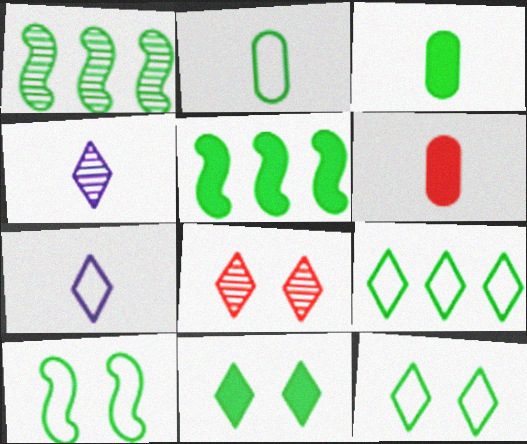[[1, 2, 11], 
[1, 3, 12], 
[2, 9, 10], 
[3, 5, 11]]